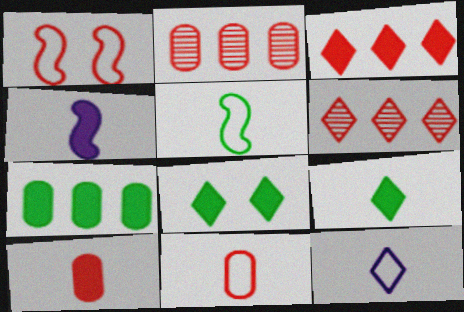[[1, 6, 10], 
[4, 9, 10], 
[5, 11, 12], 
[6, 8, 12]]